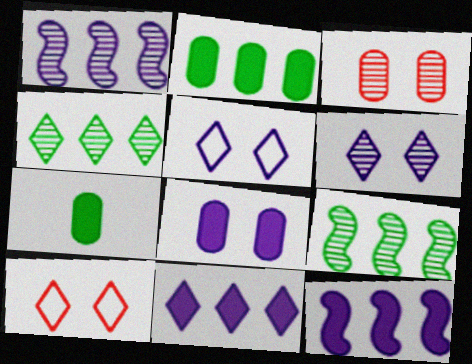[[1, 7, 10]]